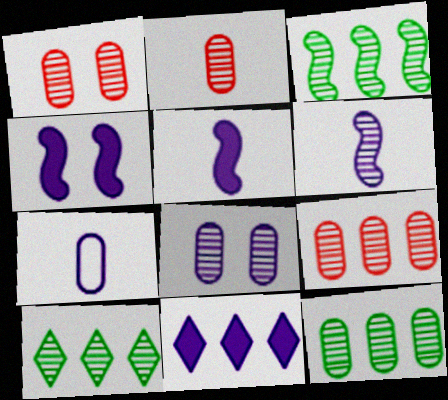[[1, 2, 9], 
[1, 6, 10], 
[2, 8, 12], 
[3, 10, 12]]